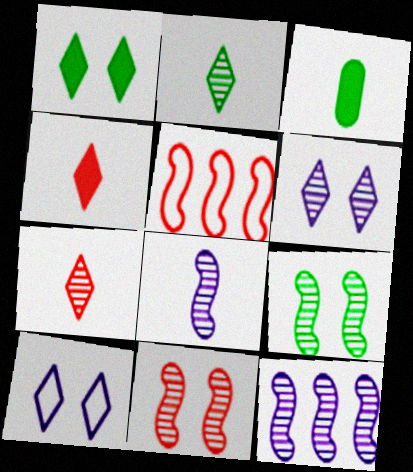[[3, 5, 6]]